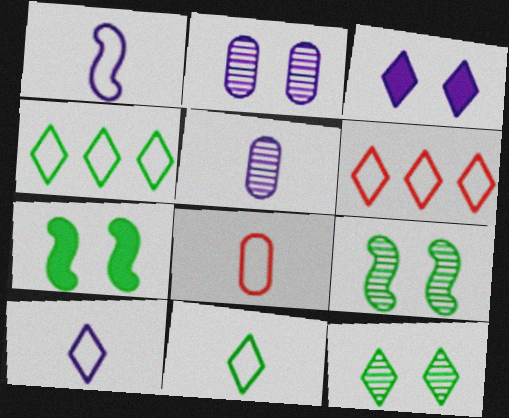[[1, 8, 11], 
[5, 6, 7]]